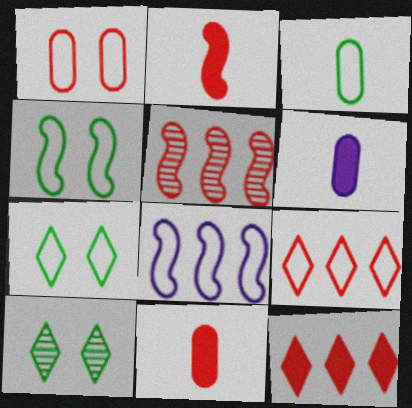[[5, 6, 7], 
[8, 10, 11]]